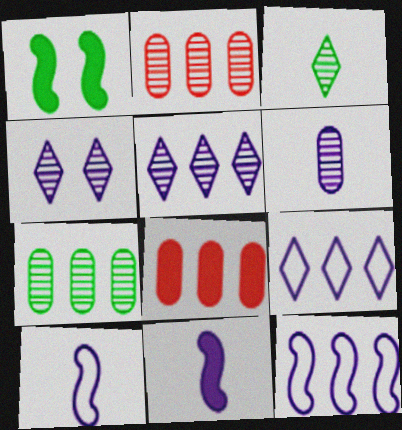[]